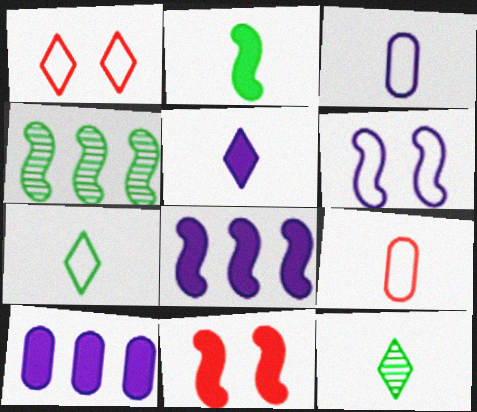[[2, 8, 11]]